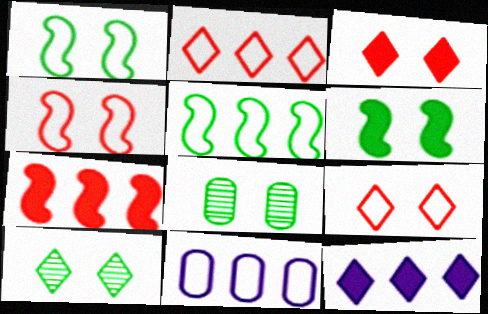[[2, 5, 11]]